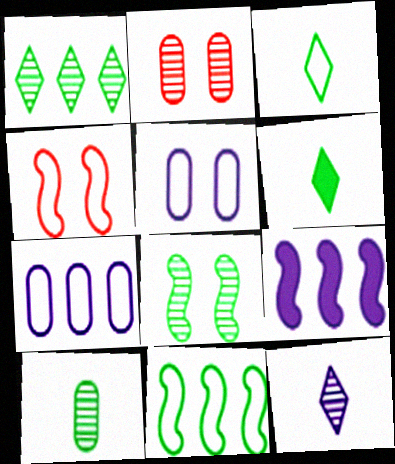[[1, 8, 10], 
[2, 3, 9], 
[3, 4, 7], 
[5, 9, 12]]